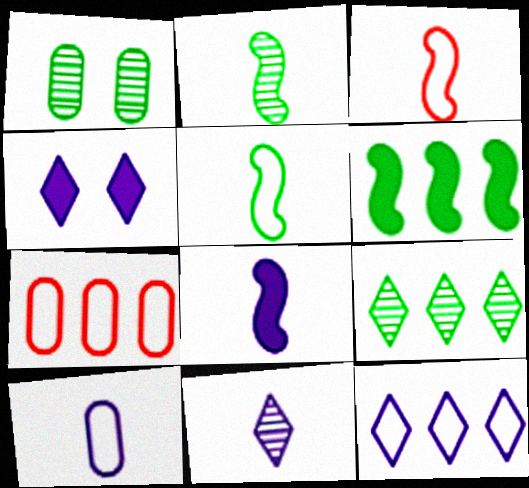[[1, 2, 9], 
[2, 3, 8], 
[2, 4, 7], 
[4, 11, 12], 
[8, 10, 11]]